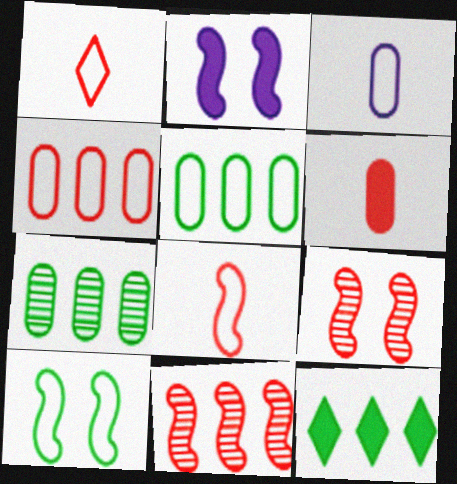[[1, 2, 7], 
[2, 6, 12], 
[2, 9, 10], 
[3, 9, 12]]